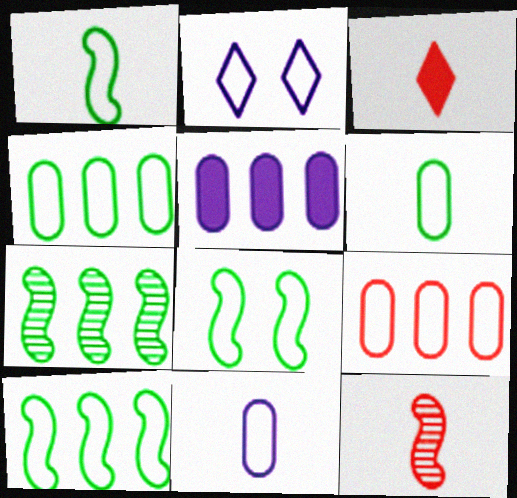[[1, 2, 9], 
[1, 8, 10]]